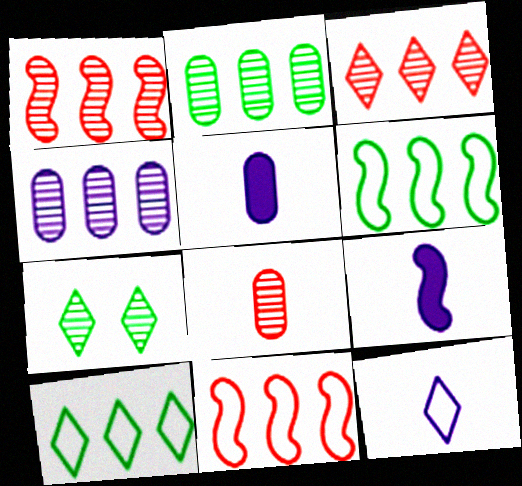[[5, 7, 11]]